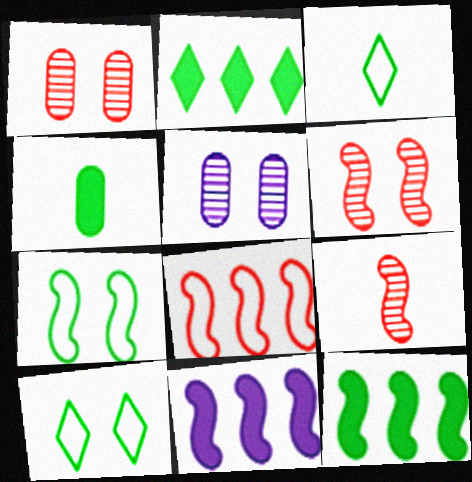[[1, 3, 11], 
[7, 9, 11]]